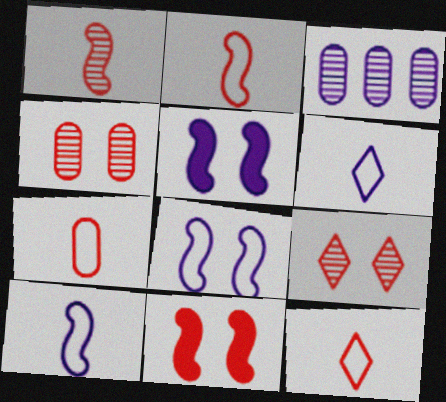[[2, 7, 12], 
[3, 5, 6]]